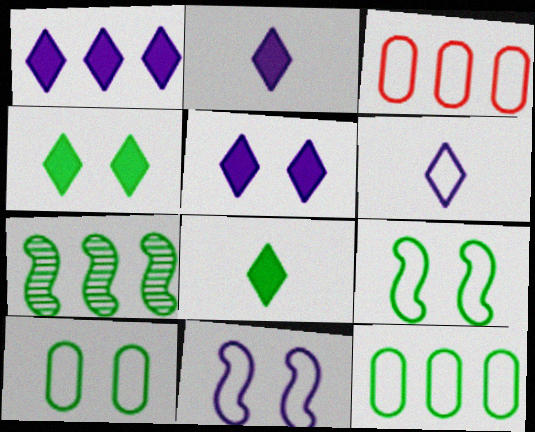[[1, 2, 5], 
[1, 3, 7], 
[3, 6, 9], 
[7, 8, 10]]